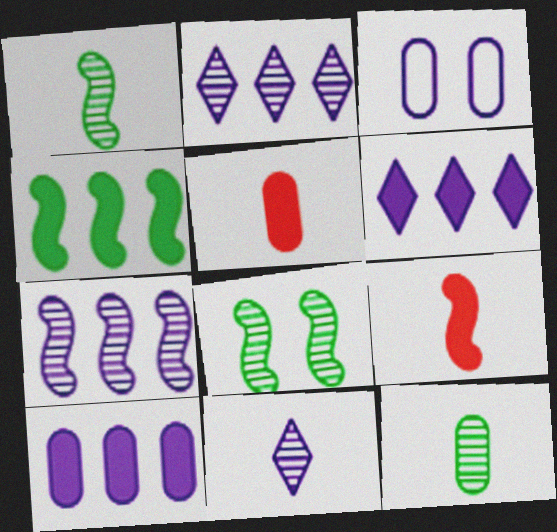[]